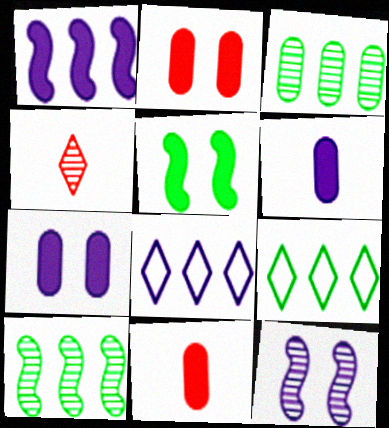[[3, 4, 12], 
[6, 8, 12], 
[9, 11, 12]]